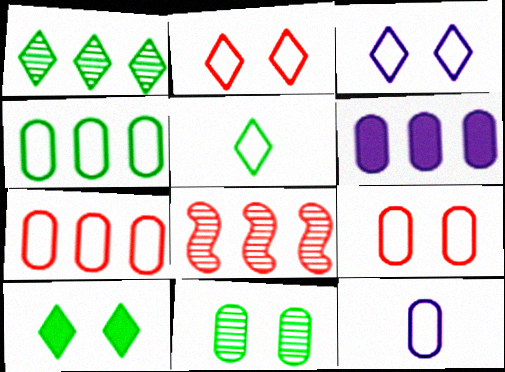[[1, 5, 10], 
[4, 9, 12], 
[8, 10, 12]]